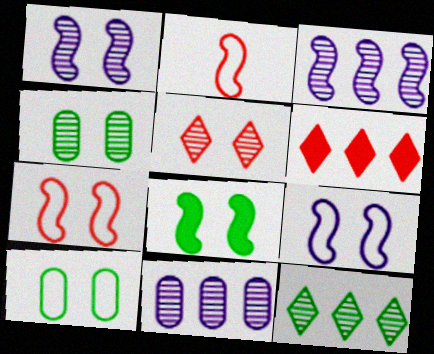[[1, 4, 5], 
[1, 7, 8], 
[2, 3, 8]]